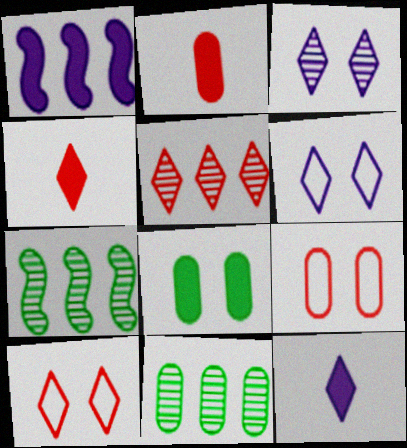[[1, 4, 8], 
[2, 6, 7], 
[4, 5, 10], 
[7, 9, 12]]